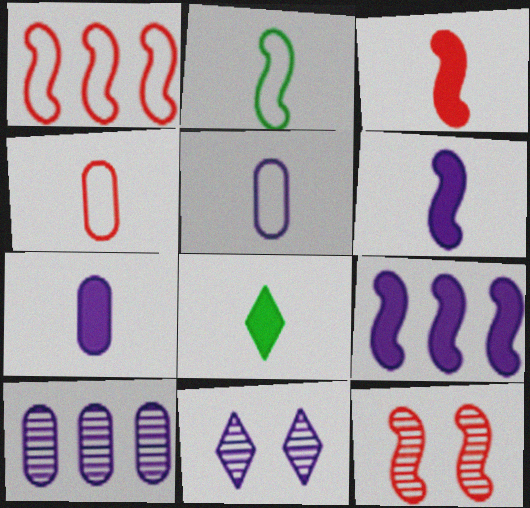[[1, 3, 12], 
[2, 9, 12], 
[3, 7, 8], 
[5, 9, 11]]